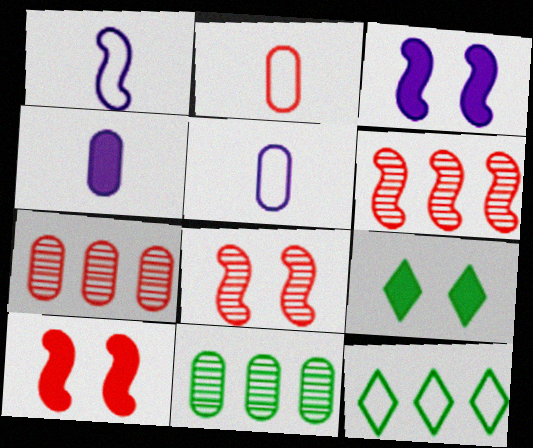[[1, 7, 9], 
[4, 8, 12], 
[5, 6, 9]]